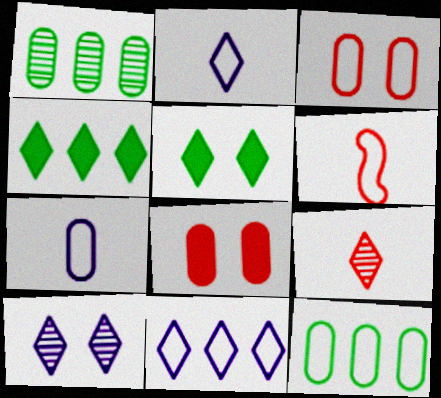[[1, 7, 8], 
[3, 7, 12], 
[5, 9, 11]]